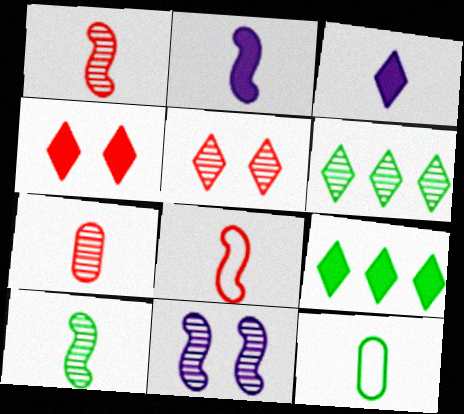[[1, 3, 12], 
[2, 8, 10], 
[3, 4, 9], 
[6, 7, 11]]